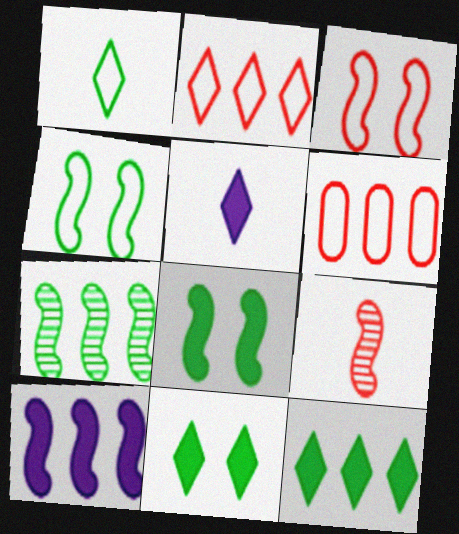[[4, 9, 10]]